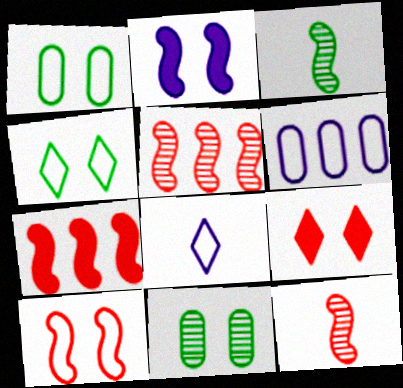[[3, 6, 9], 
[7, 8, 11], 
[7, 10, 12]]